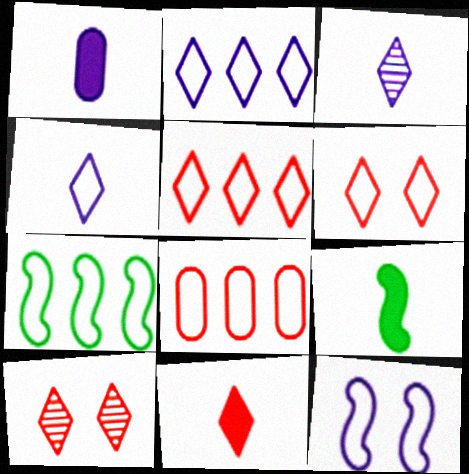[[1, 7, 10], 
[1, 9, 11], 
[2, 7, 8], 
[5, 10, 11]]